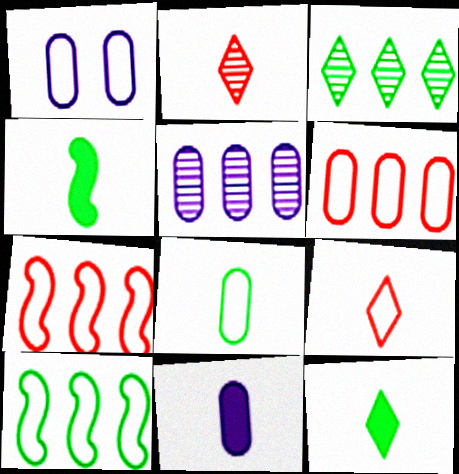[[1, 5, 11], 
[1, 6, 8], 
[1, 9, 10]]